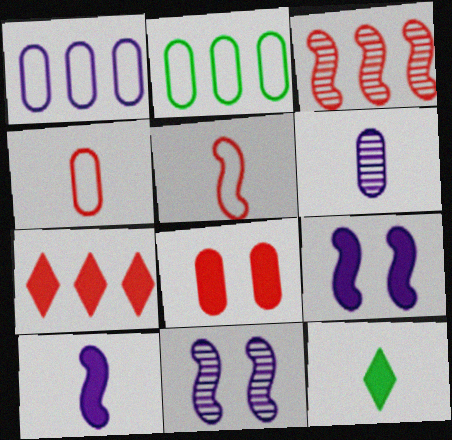[[2, 6, 8], 
[5, 6, 12]]